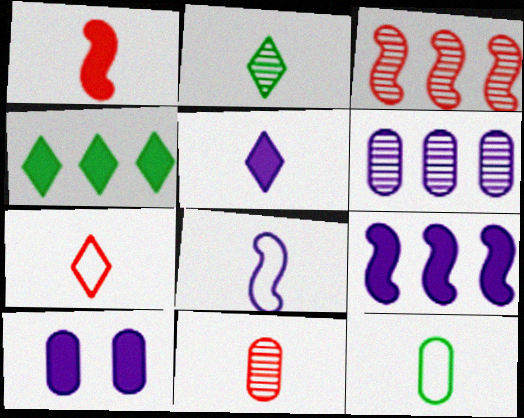[[1, 4, 10], 
[1, 7, 11], 
[2, 5, 7], 
[5, 9, 10], 
[7, 8, 12]]